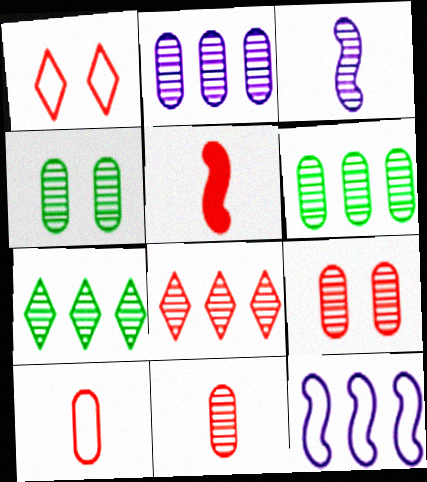[[2, 4, 11], 
[3, 4, 8], 
[3, 7, 9]]